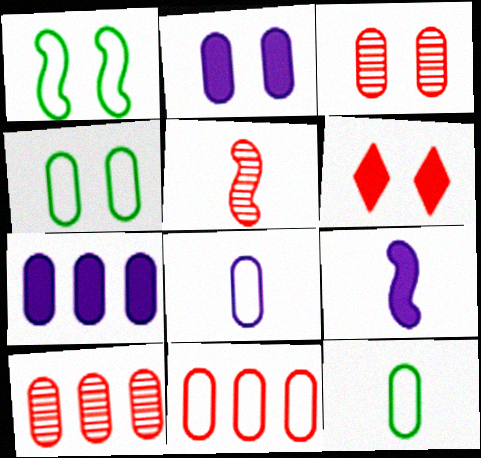[[2, 3, 4], 
[2, 10, 12], 
[3, 7, 12], 
[4, 8, 11], 
[5, 6, 11]]